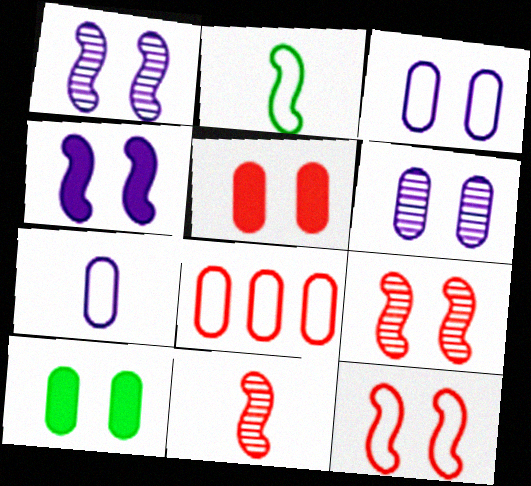[]